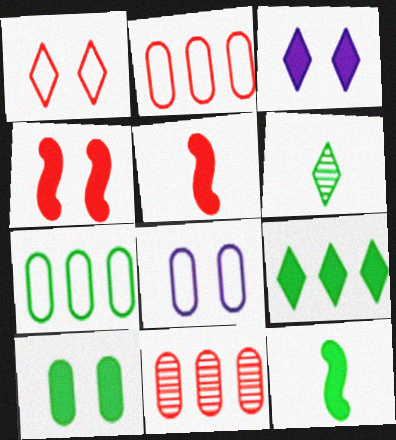[[1, 5, 11], 
[3, 4, 10], 
[9, 10, 12]]